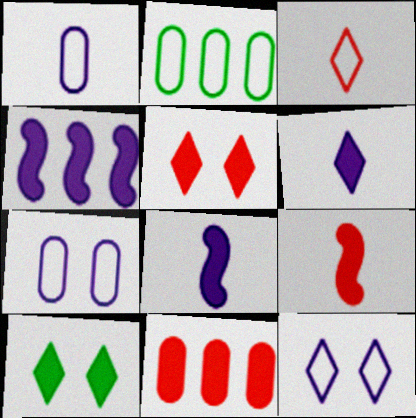[[5, 9, 11], 
[8, 10, 11]]